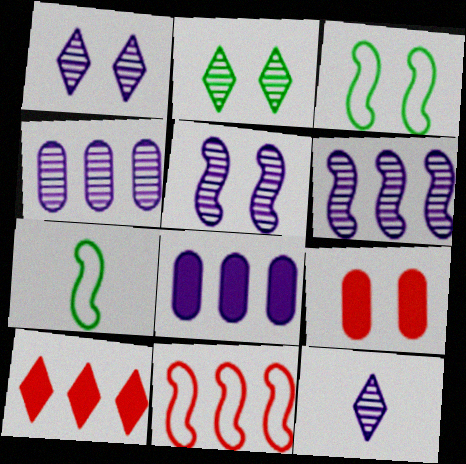[[1, 3, 9], 
[4, 5, 12]]